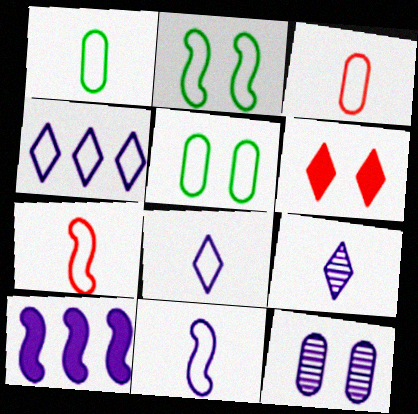[[1, 7, 8], 
[2, 3, 4], 
[2, 6, 12], 
[4, 5, 7], 
[8, 10, 12]]